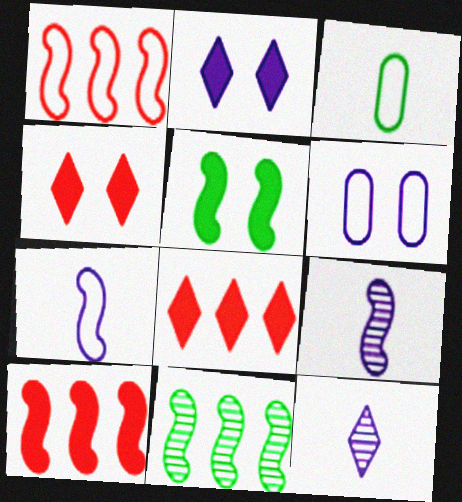[[1, 5, 9]]